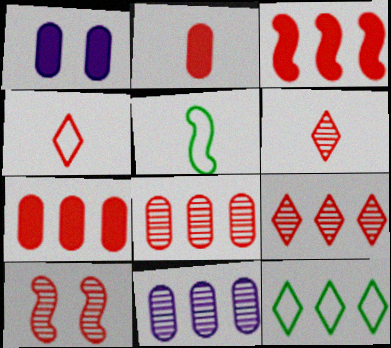[[1, 5, 9], 
[3, 11, 12], 
[4, 7, 10], 
[6, 8, 10]]